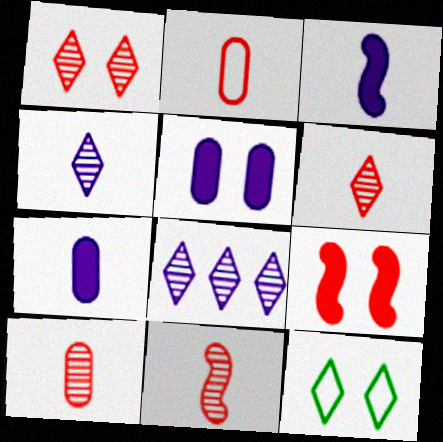[[6, 10, 11]]